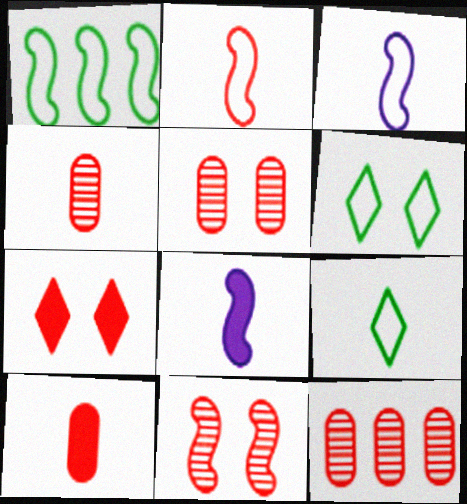[[1, 8, 11], 
[2, 7, 12], 
[4, 5, 12], 
[4, 8, 9], 
[6, 8, 12]]